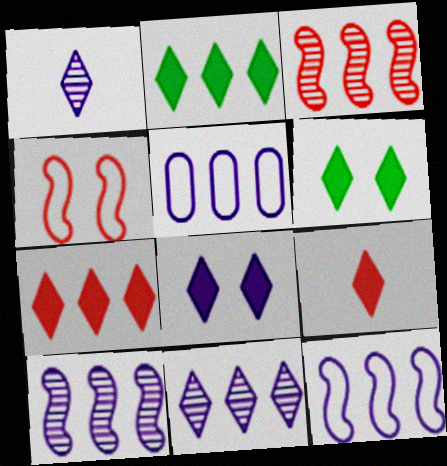[[2, 3, 5], 
[2, 8, 9]]